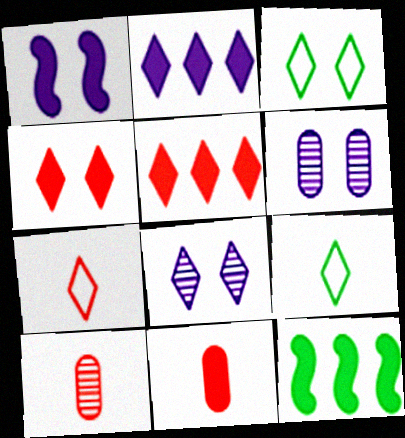[[3, 4, 8], 
[5, 8, 9], 
[6, 7, 12]]